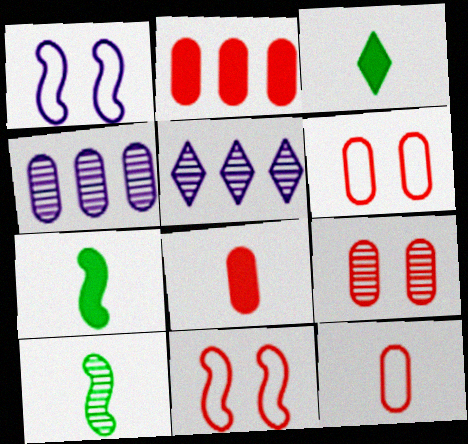[[2, 9, 12], 
[3, 4, 11], 
[5, 6, 7], 
[5, 9, 10]]